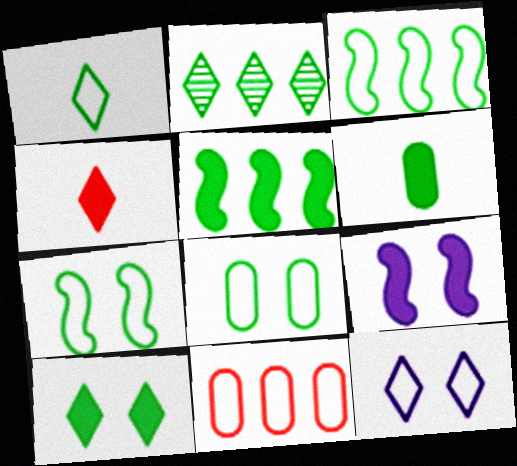[[1, 2, 10], 
[1, 3, 8], 
[2, 4, 12], 
[2, 6, 7], 
[5, 6, 10]]